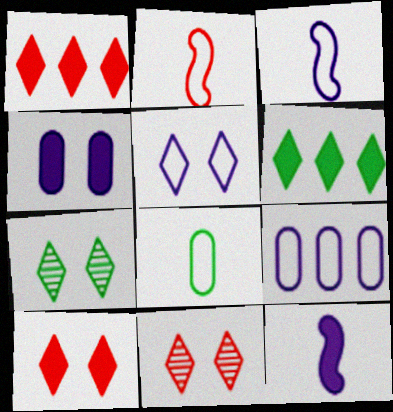[[3, 5, 9], 
[5, 7, 10]]